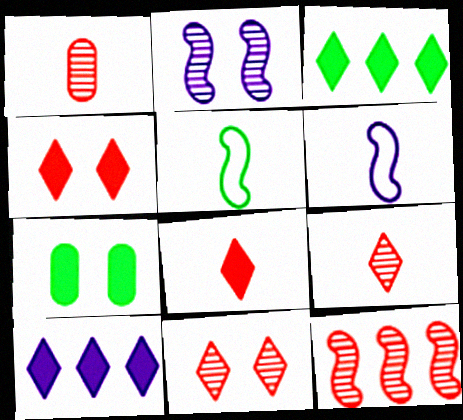[[1, 11, 12]]